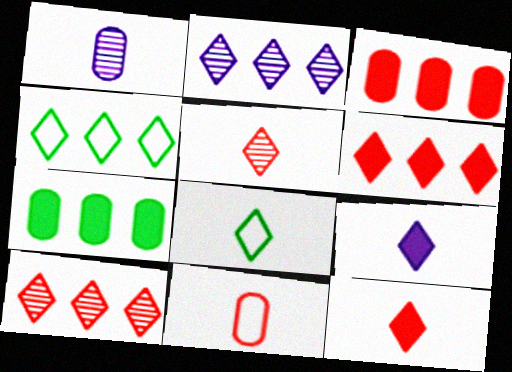[[2, 4, 6], 
[5, 8, 9]]